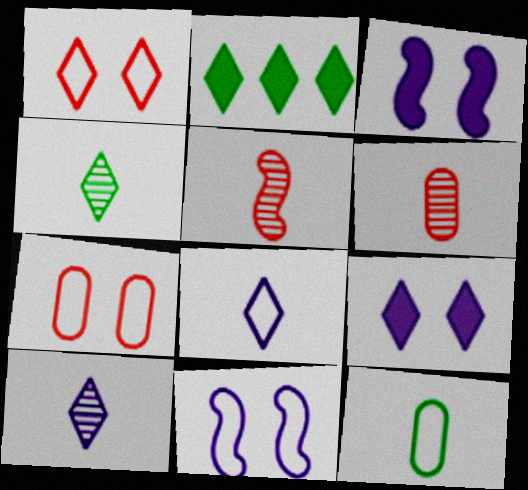[[1, 2, 10], 
[2, 6, 11]]